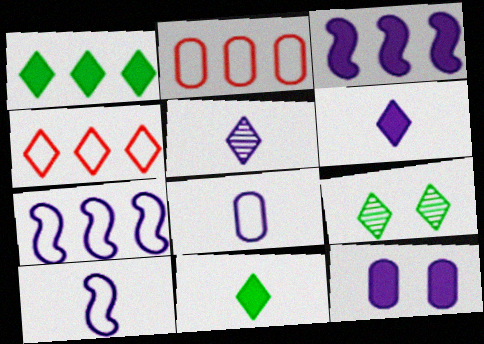[[3, 6, 12], 
[4, 6, 9], 
[5, 7, 12]]